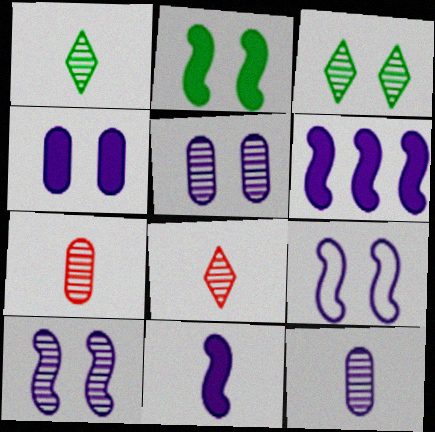[]